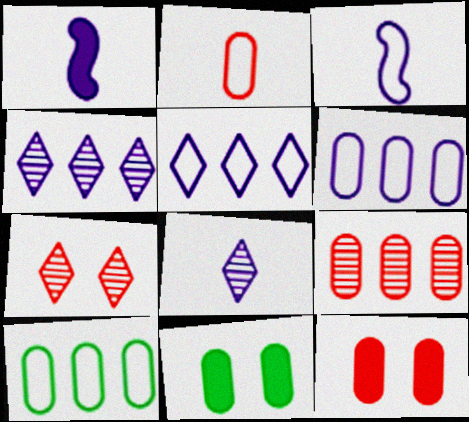[[1, 7, 10], 
[2, 9, 12]]